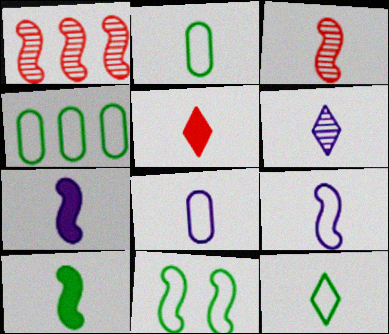[[1, 7, 11], 
[3, 9, 10], 
[4, 11, 12], 
[5, 6, 12], 
[6, 7, 8]]